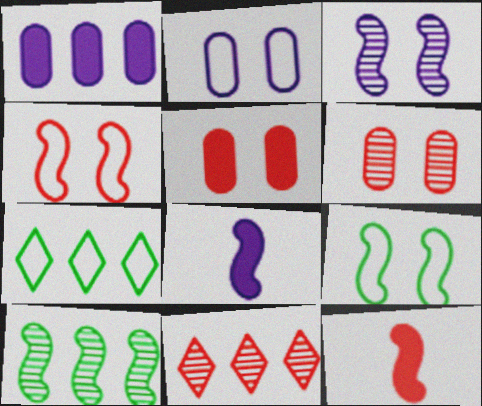[[4, 8, 10], 
[6, 7, 8]]